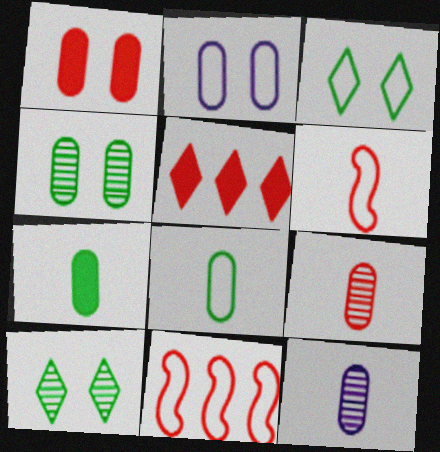[[1, 2, 4]]